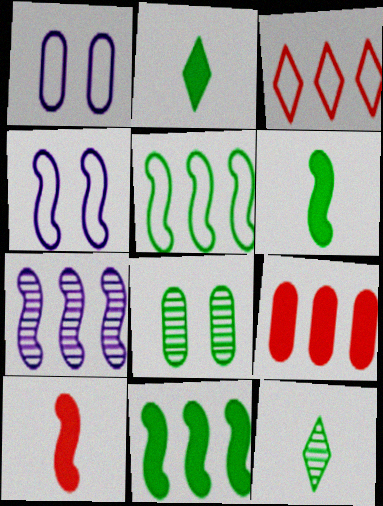[[2, 5, 8], 
[4, 9, 12]]